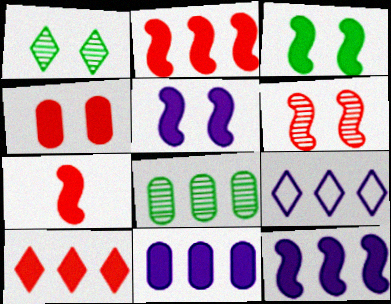[[2, 8, 9], 
[3, 7, 12], 
[4, 7, 10]]